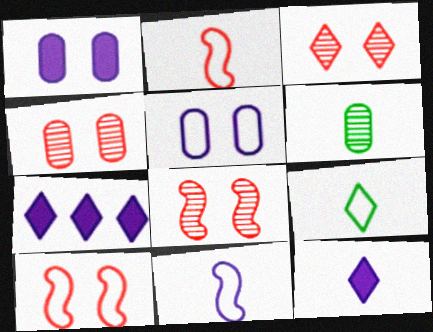[[2, 6, 12], 
[3, 4, 8], 
[3, 7, 9], 
[6, 7, 10]]